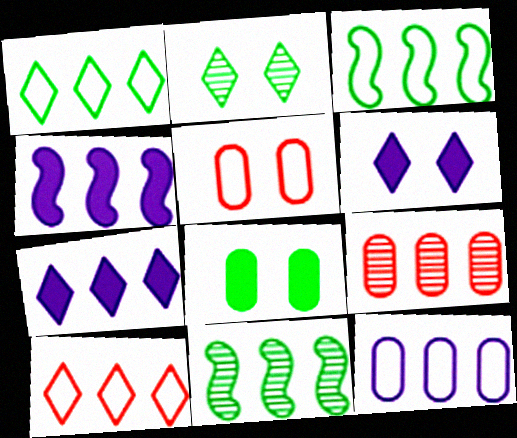[[1, 4, 9], 
[3, 7, 9], 
[3, 10, 12]]